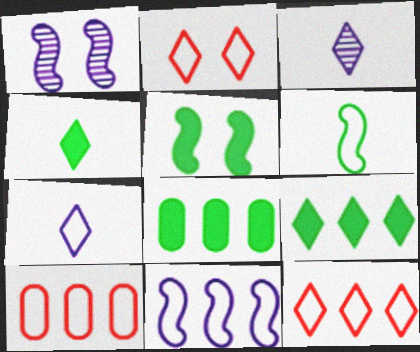[[1, 4, 10], 
[2, 3, 9], 
[3, 5, 10], 
[4, 5, 8]]